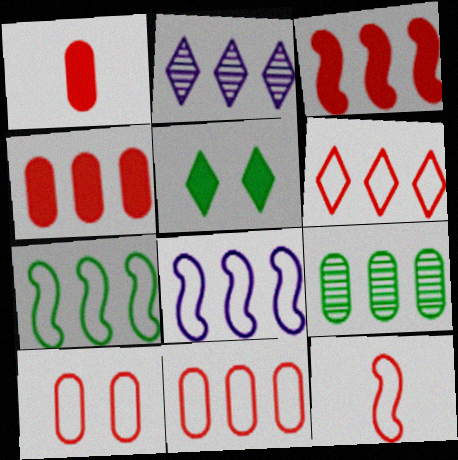[[2, 4, 7], 
[6, 10, 12]]